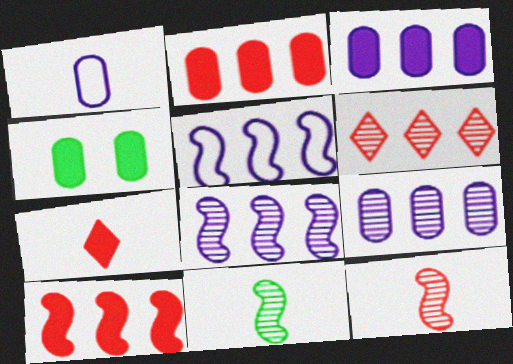[[1, 7, 11]]